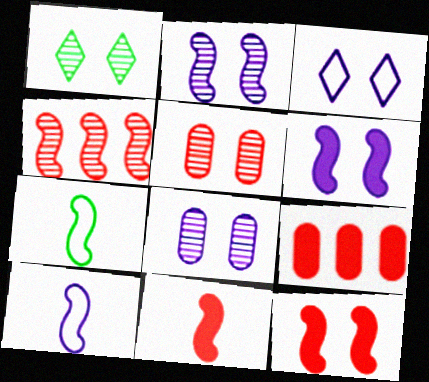[[1, 2, 5], 
[1, 9, 10], 
[3, 6, 8], 
[4, 6, 7]]